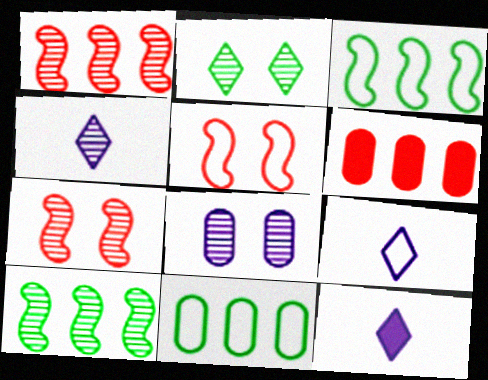[[2, 7, 8], 
[4, 9, 12], 
[5, 9, 11], 
[7, 11, 12]]